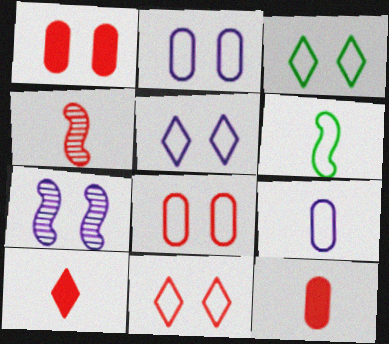[[1, 3, 7], 
[3, 5, 11]]